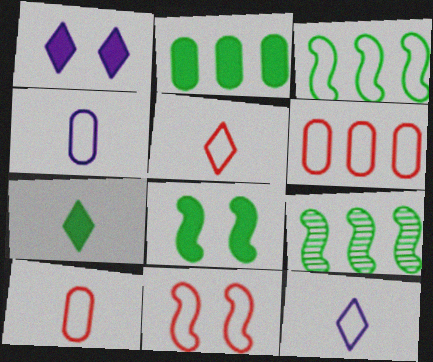[[1, 9, 10], 
[2, 7, 8], 
[5, 6, 11]]